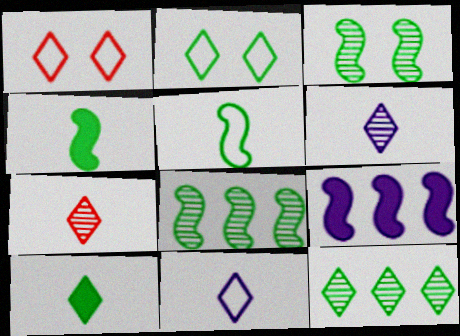[[2, 10, 12], 
[7, 10, 11]]